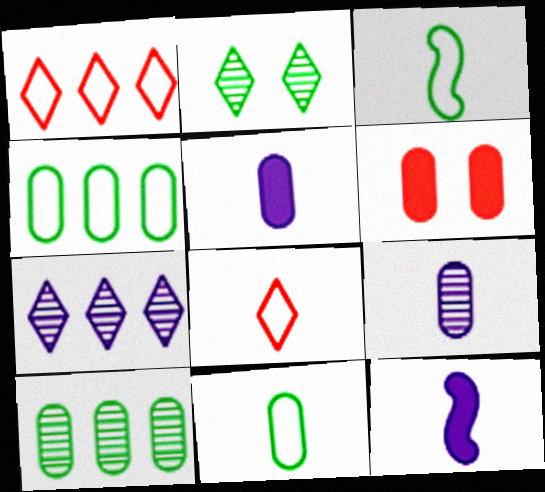[[3, 6, 7], 
[4, 6, 9]]